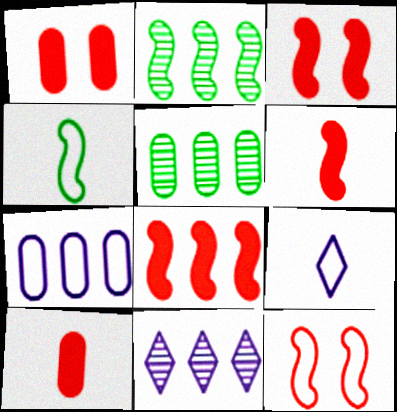[[1, 2, 9], 
[1, 4, 11], 
[3, 5, 9], 
[3, 6, 8]]